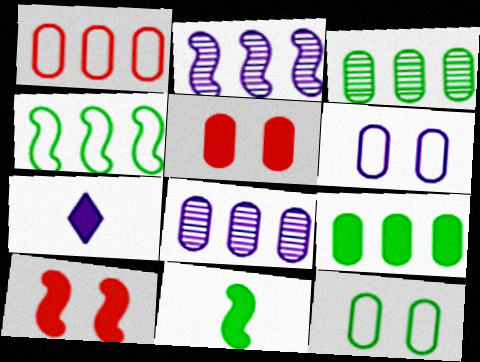[[1, 8, 9], 
[2, 6, 7], 
[7, 9, 10]]